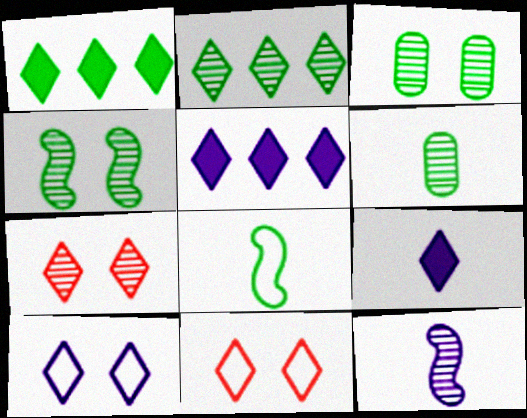[[1, 3, 8], 
[2, 4, 6], 
[2, 9, 11]]